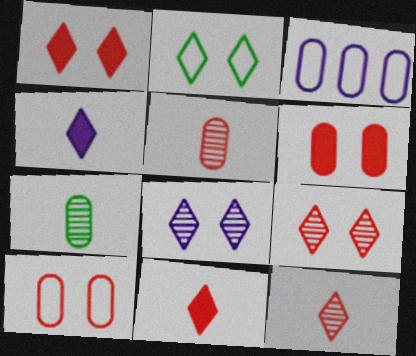[[1, 2, 8], 
[3, 6, 7]]